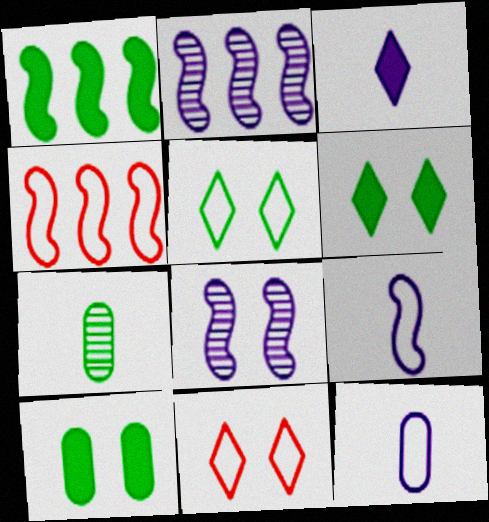[[1, 2, 4], 
[1, 5, 7], 
[4, 5, 12], 
[8, 10, 11]]